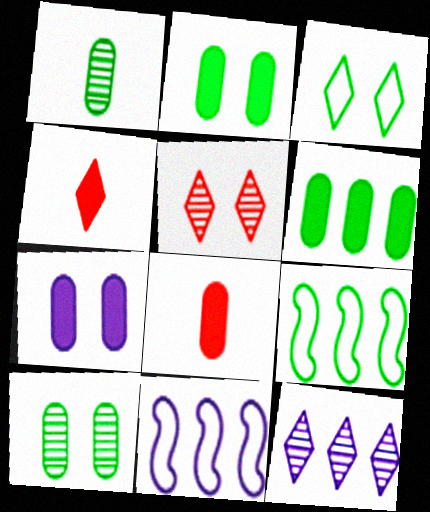[[3, 4, 12], 
[4, 10, 11], 
[6, 7, 8]]